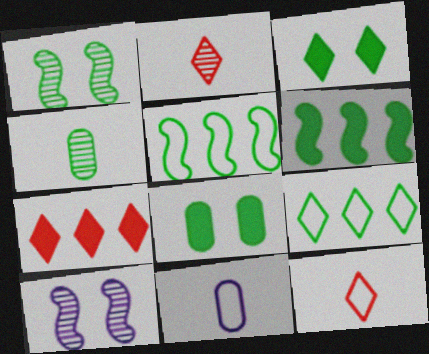[[1, 7, 11], 
[3, 4, 5]]